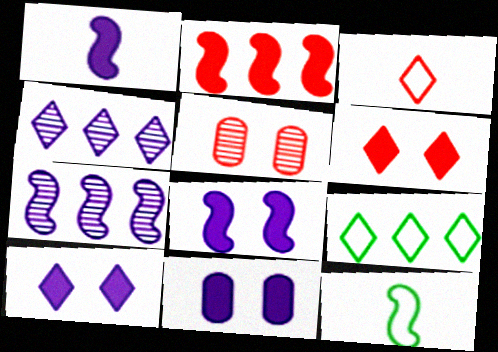[[1, 5, 9], 
[2, 3, 5], 
[8, 10, 11]]